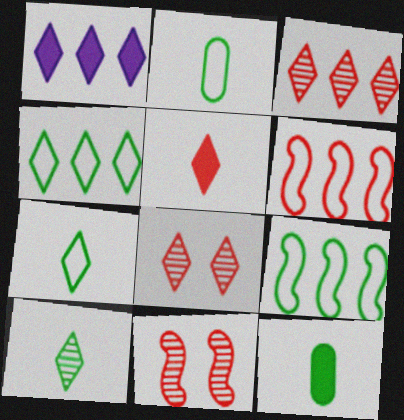[[1, 2, 11], 
[1, 3, 4], 
[1, 7, 8]]